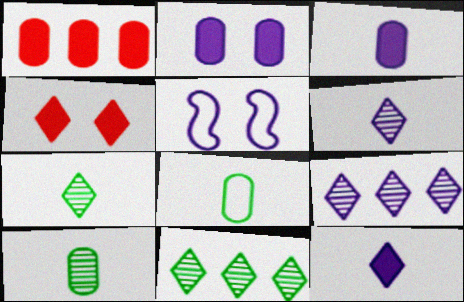[[1, 5, 7], 
[3, 5, 9]]